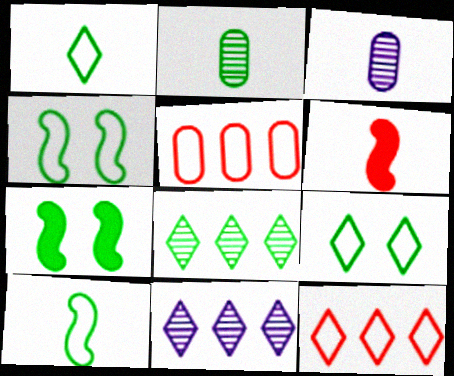[[1, 3, 6], 
[3, 7, 12]]